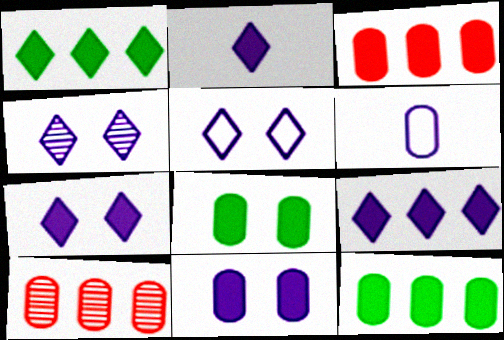[[2, 7, 9], 
[4, 5, 7], 
[6, 8, 10]]